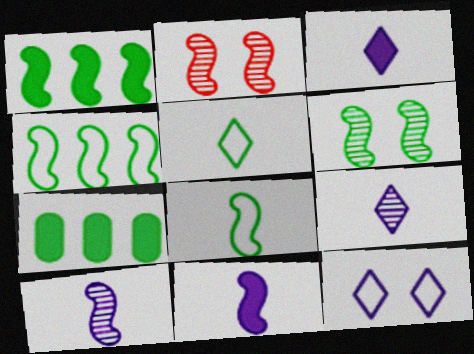[[1, 6, 8], 
[2, 4, 11], 
[5, 6, 7]]